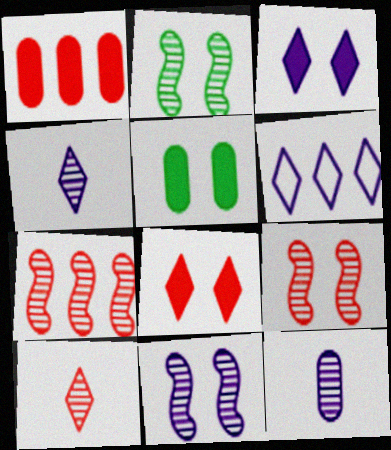[[2, 9, 11], 
[3, 4, 6]]